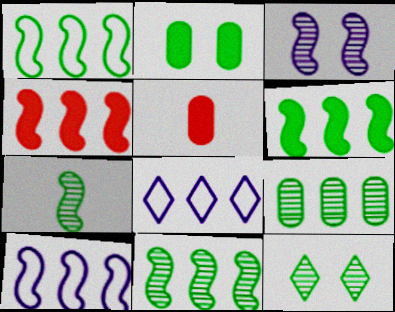[[1, 6, 11], 
[4, 8, 9], 
[4, 10, 11], 
[5, 10, 12], 
[7, 9, 12]]